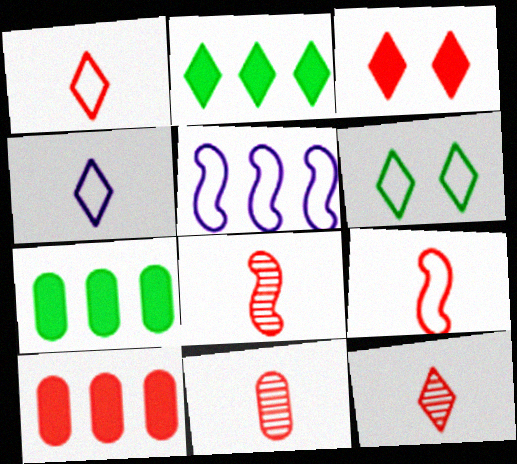[[8, 11, 12]]